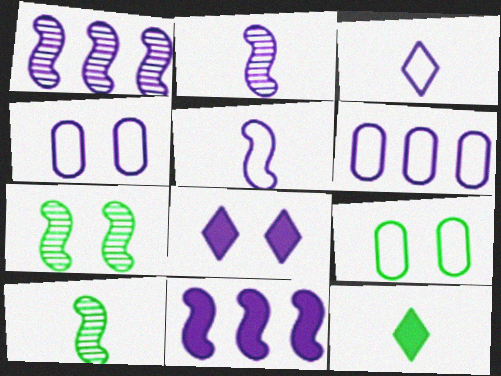[[2, 6, 8]]